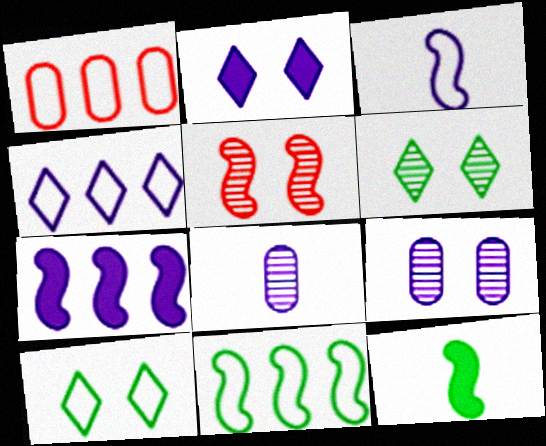[[1, 3, 10], 
[1, 4, 11], 
[5, 6, 9]]